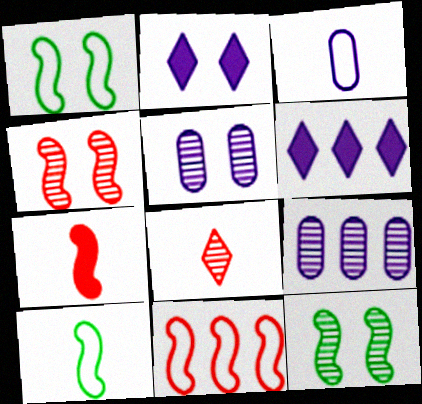[[4, 7, 11], 
[8, 9, 12]]